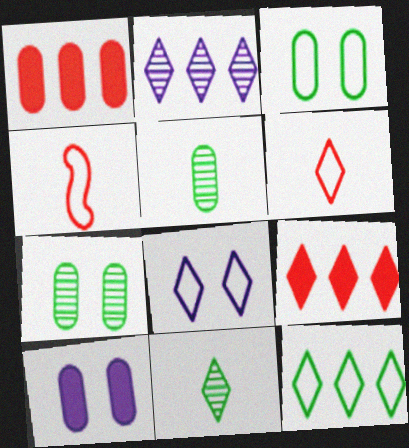[[2, 9, 12], 
[6, 8, 12], 
[8, 9, 11]]